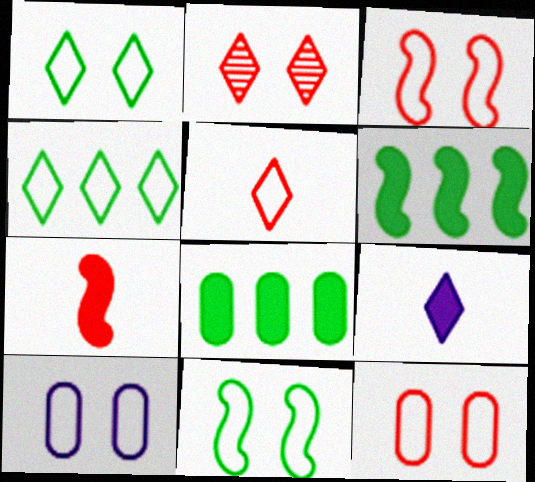[[1, 3, 10], 
[2, 4, 9]]